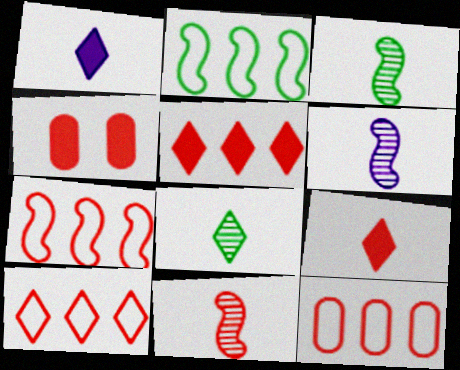[[3, 6, 11], 
[4, 10, 11], 
[7, 10, 12]]